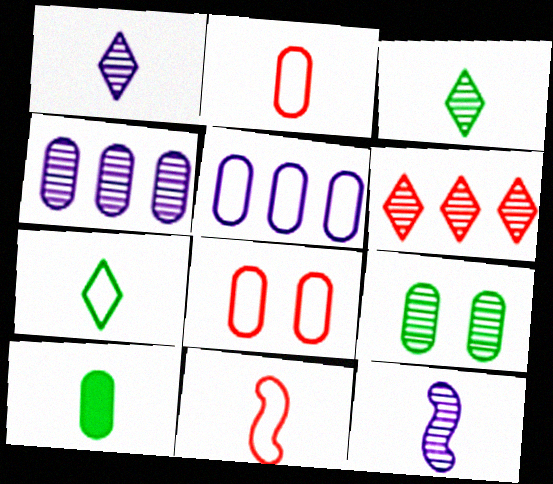[[1, 10, 11], 
[4, 8, 10], 
[6, 9, 12]]